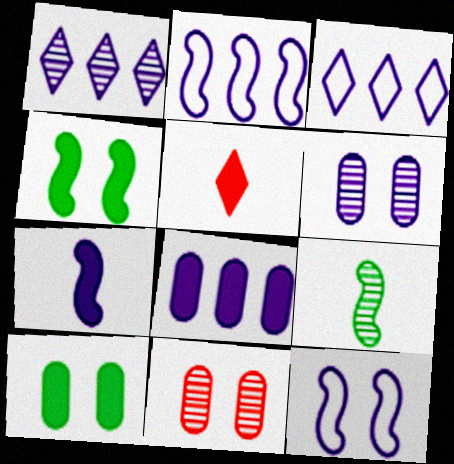[[1, 2, 8], 
[1, 9, 11], 
[3, 6, 7], 
[4, 5, 8]]